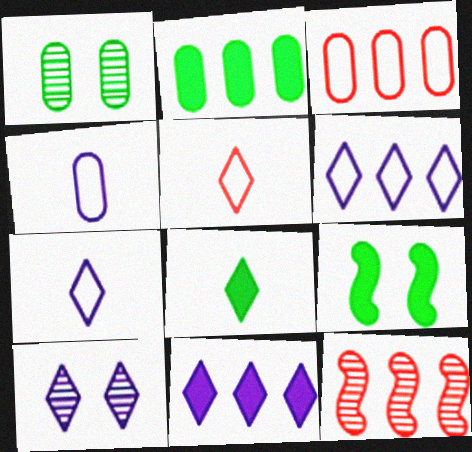[[2, 6, 12], 
[2, 8, 9], 
[7, 10, 11]]